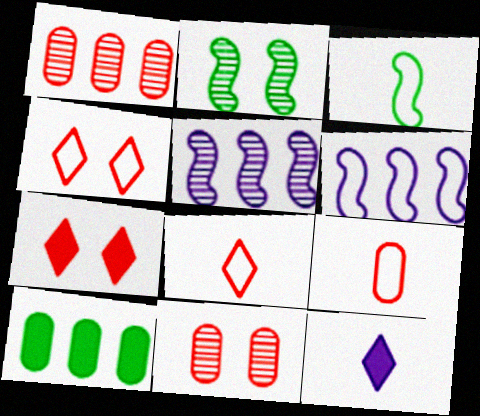[]